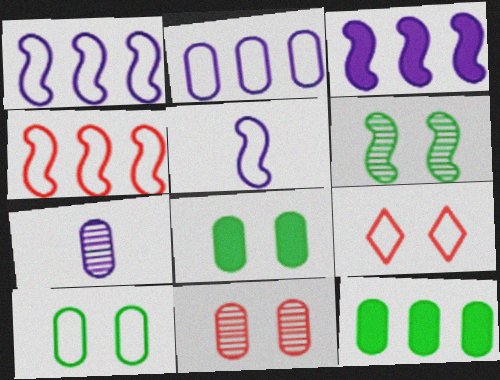[]